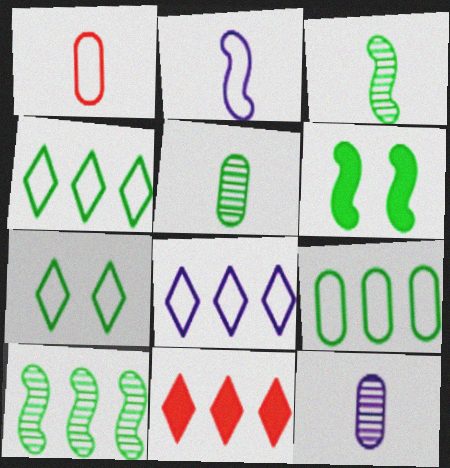[[4, 5, 6]]